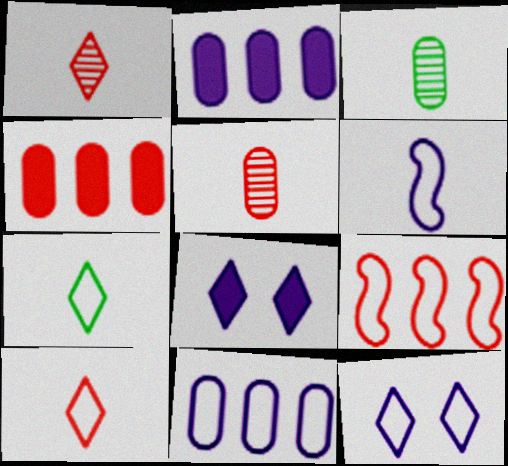[[3, 8, 9], 
[6, 11, 12]]